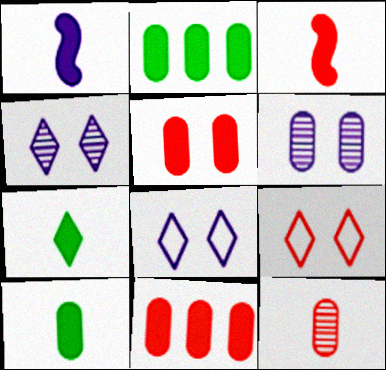[]